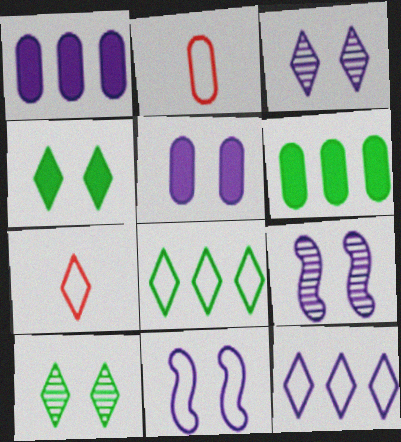[[2, 8, 11], 
[3, 5, 11], 
[6, 7, 9]]